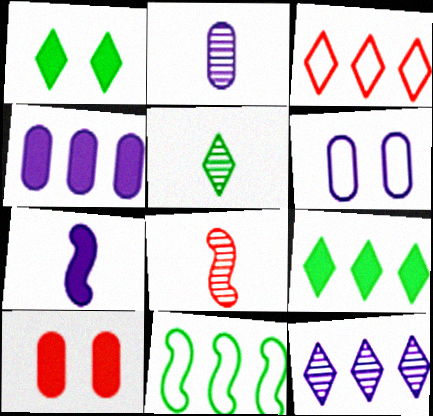[[2, 4, 6], 
[2, 5, 8], 
[3, 8, 10], 
[3, 9, 12], 
[6, 7, 12], 
[6, 8, 9], 
[7, 9, 10]]